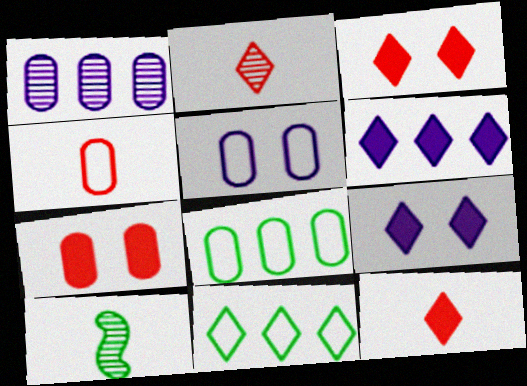[[2, 9, 11], 
[4, 5, 8]]